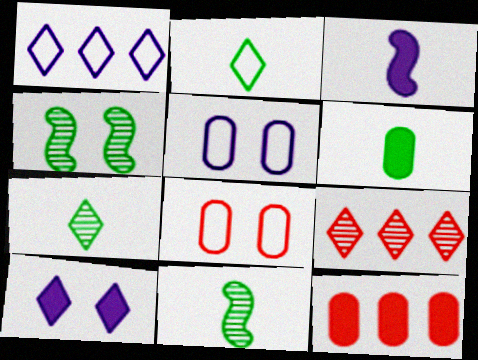[[2, 6, 11], 
[2, 9, 10], 
[4, 8, 10]]